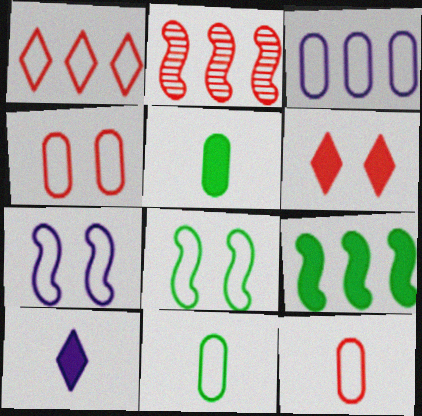[[1, 7, 11], 
[2, 6, 12], 
[3, 4, 11]]